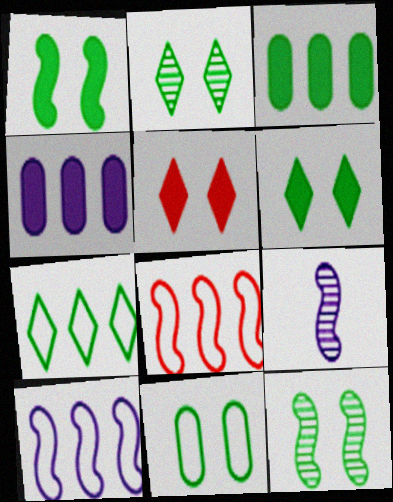[[1, 2, 11], 
[1, 8, 9], 
[6, 11, 12]]